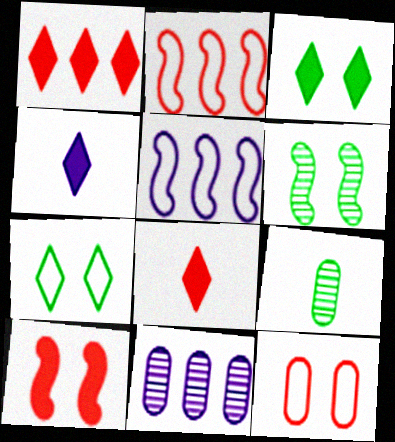[[1, 3, 4]]